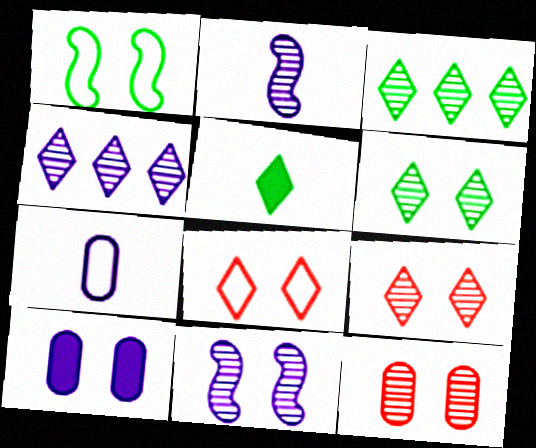[[1, 9, 10], 
[2, 3, 12], 
[4, 5, 8], 
[6, 11, 12]]